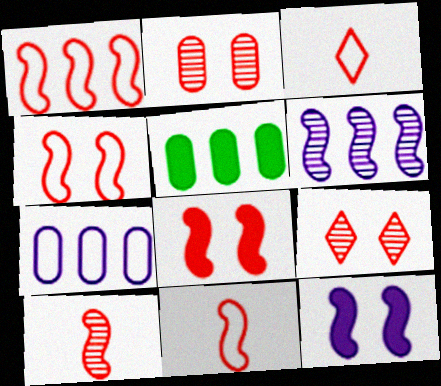[[1, 4, 11], 
[1, 8, 10]]